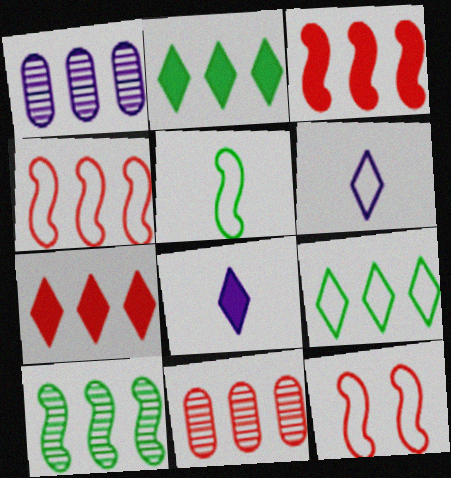[[1, 2, 4], 
[1, 3, 9], 
[4, 7, 11]]